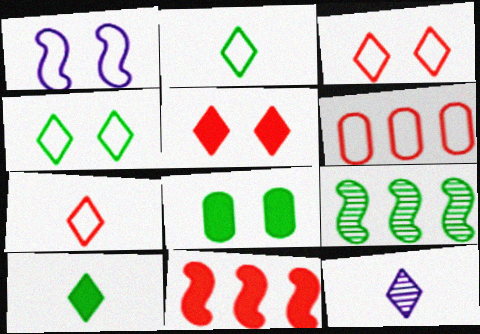[[1, 2, 6], 
[2, 8, 9], 
[7, 10, 12]]